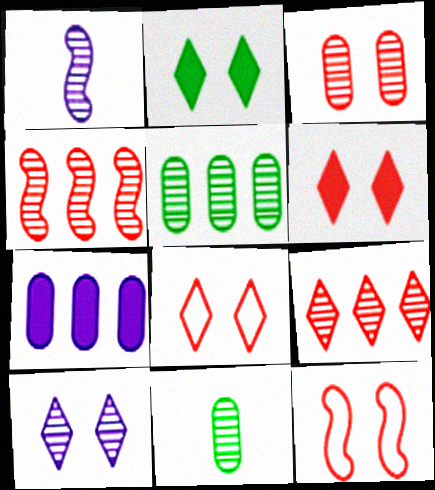[[2, 8, 10], 
[3, 6, 12], 
[4, 10, 11]]